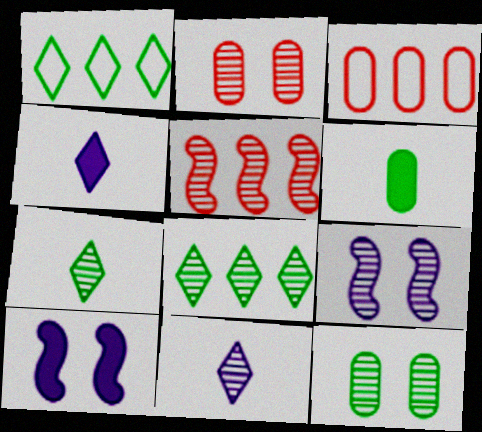[[3, 7, 10], 
[5, 11, 12]]